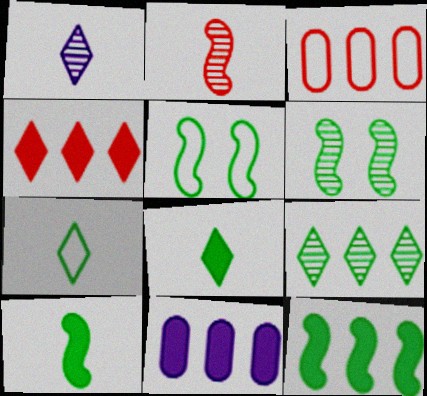[[4, 11, 12]]